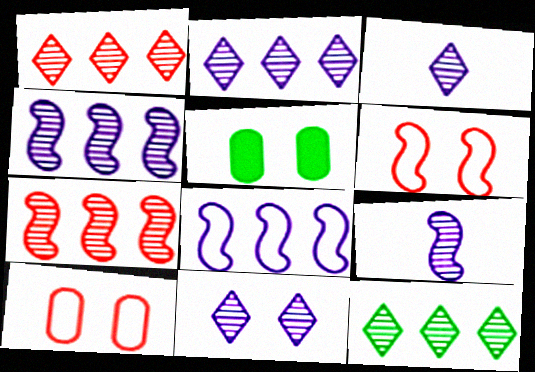[[1, 2, 12], 
[2, 3, 11], 
[5, 6, 11]]